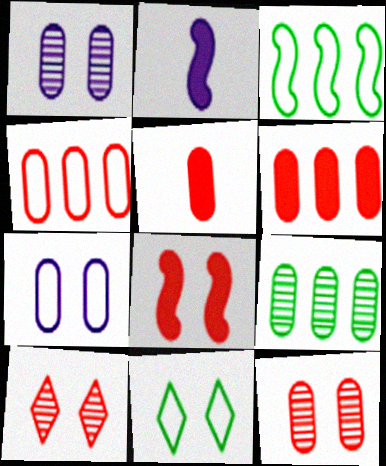[[1, 8, 11], 
[4, 5, 12], 
[5, 7, 9]]